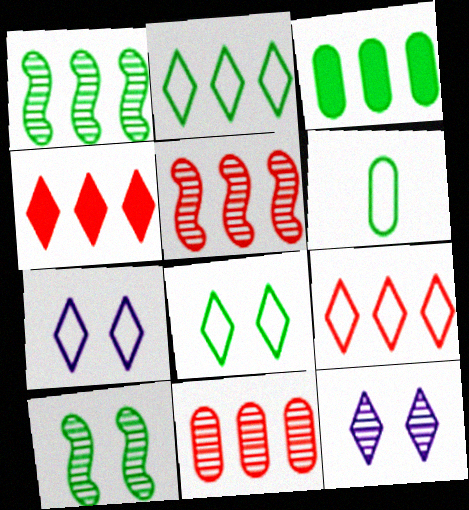[[1, 2, 3]]